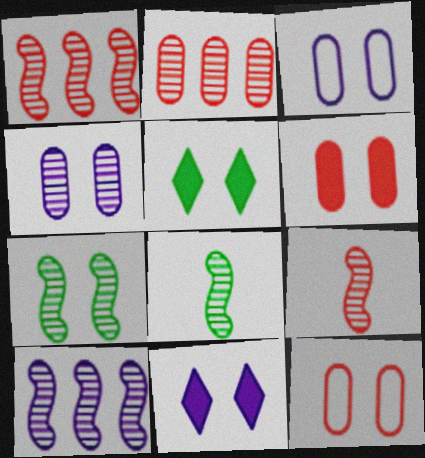[[7, 9, 10], 
[7, 11, 12]]